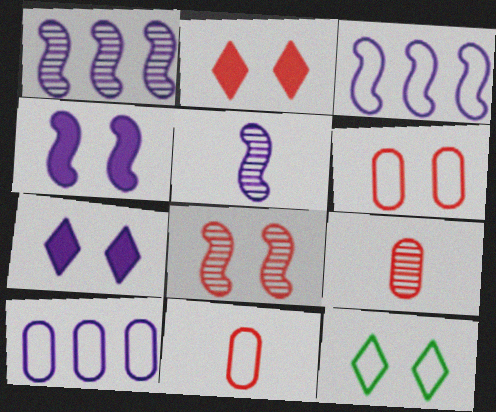[[2, 6, 8], 
[3, 4, 5], 
[3, 11, 12], 
[5, 7, 10]]